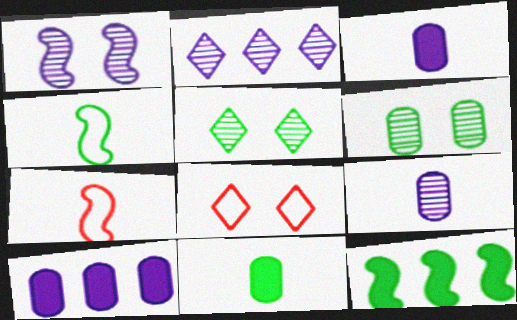[[1, 2, 9], 
[1, 7, 12], 
[5, 7, 10], 
[8, 9, 12]]